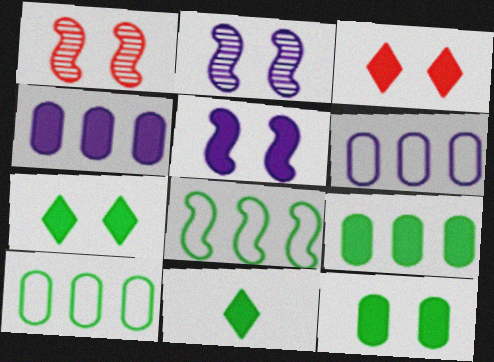[[1, 6, 11], 
[3, 5, 12]]